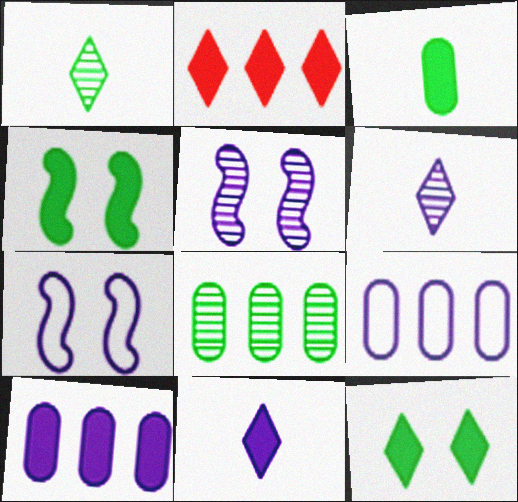[[2, 11, 12], 
[5, 9, 11], 
[6, 7, 10]]